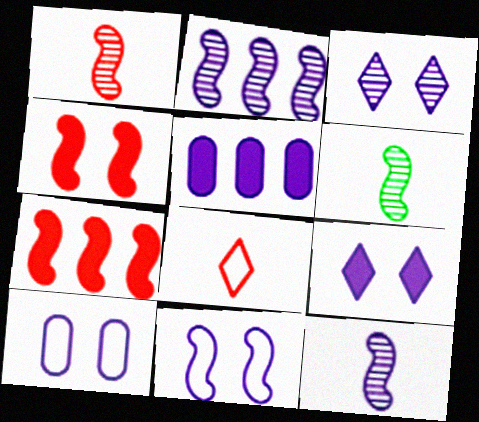[[1, 6, 12], 
[6, 7, 11]]